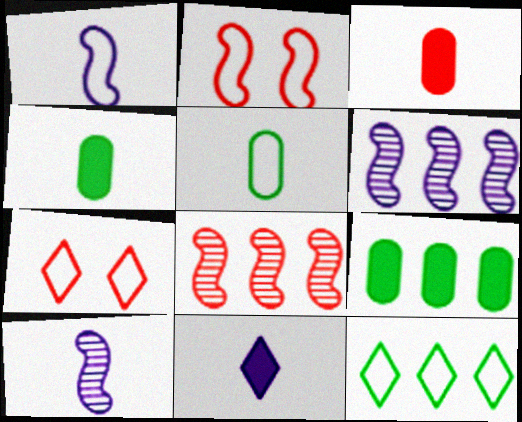[[3, 7, 8], 
[4, 6, 7], 
[7, 9, 10]]